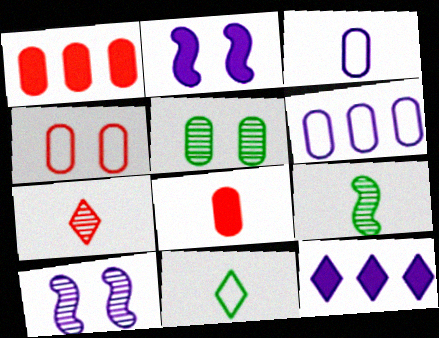[[1, 3, 5], 
[1, 10, 11], 
[3, 10, 12], 
[4, 9, 12], 
[5, 6, 8]]